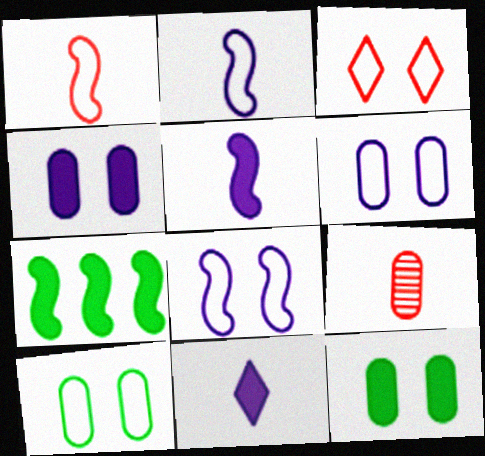[[3, 8, 10]]